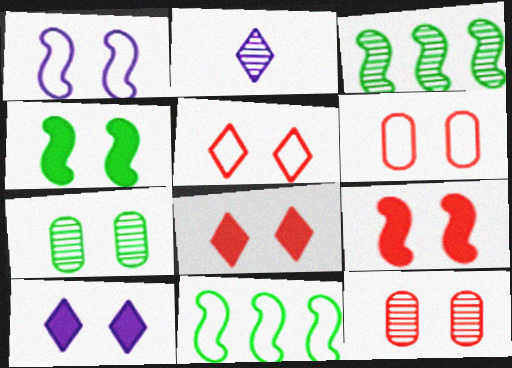[[1, 7, 8], 
[2, 3, 12], 
[5, 9, 12]]